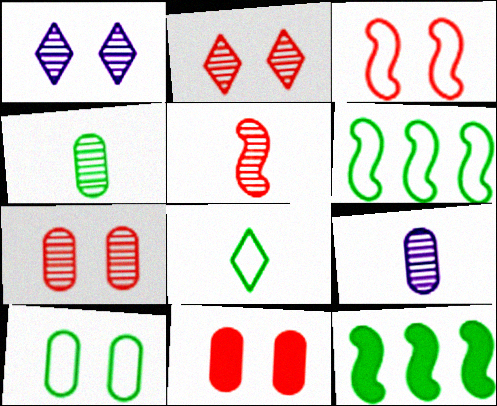[[2, 3, 11], 
[6, 8, 10]]